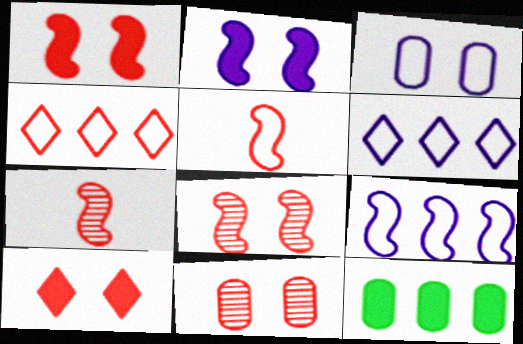[]